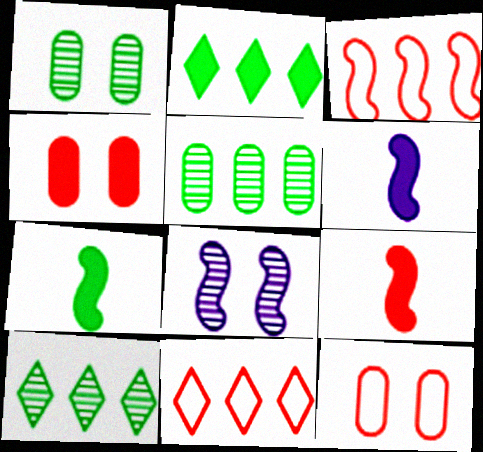[[1, 6, 11], 
[2, 4, 6], 
[3, 7, 8], 
[6, 7, 9], 
[6, 10, 12]]